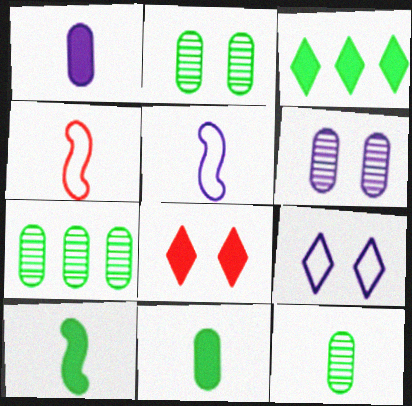[[2, 7, 12], 
[3, 4, 6], 
[5, 7, 8]]